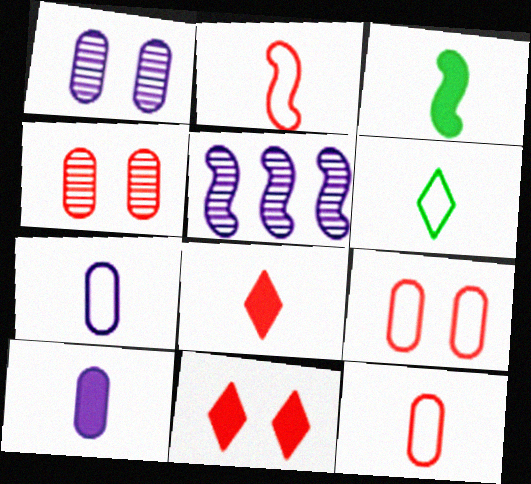[[2, 6, 7], 
[3, 8, 10]]